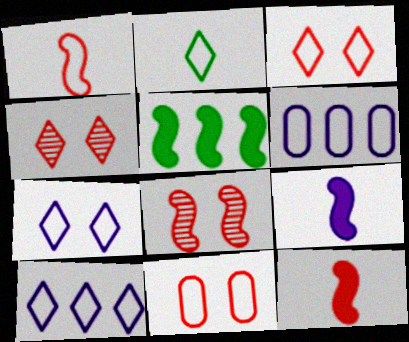[[2, 3, 10]]